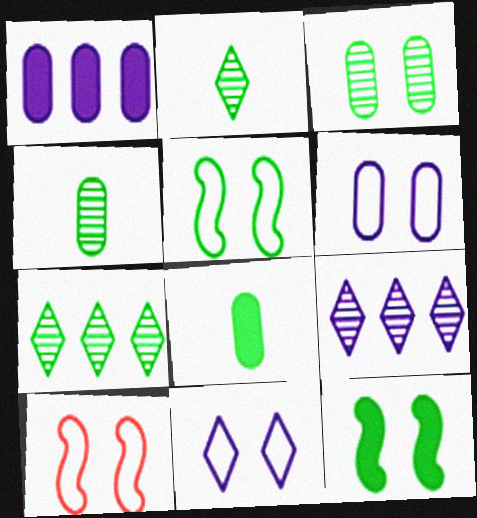[[1, 2, 10], 
[5, 7, 8], 
[8, 9, 10]]